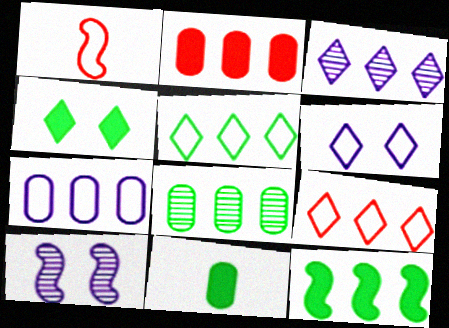[[1, 10, 12], 
[2, 7, 8], 
[4, 11, 12], 
[5, 8, 12], 
[9, 10, 11]]